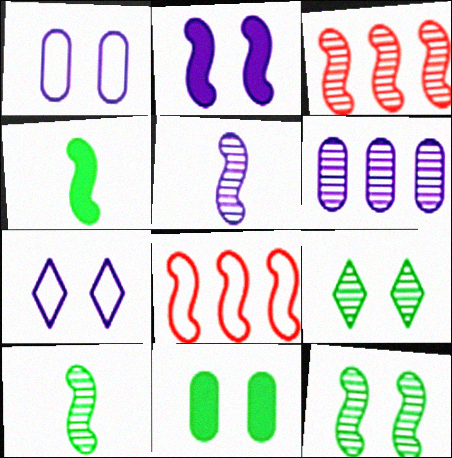[[2, 8, 10], 
[3, 5, 12]]